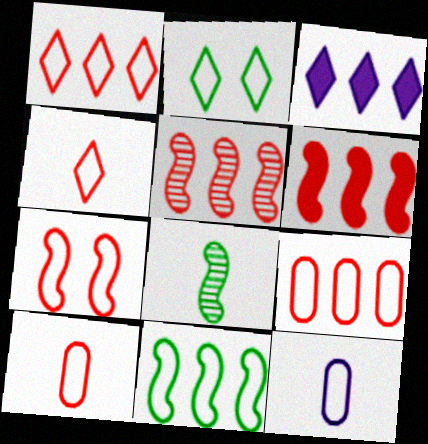[[1, 7, 10], 
[4, 7, 9]]